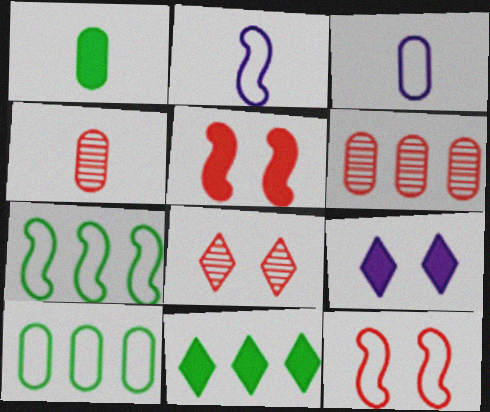[[1, 3, 4], 
[2, 7, 12], 
[4, 7, 9]]